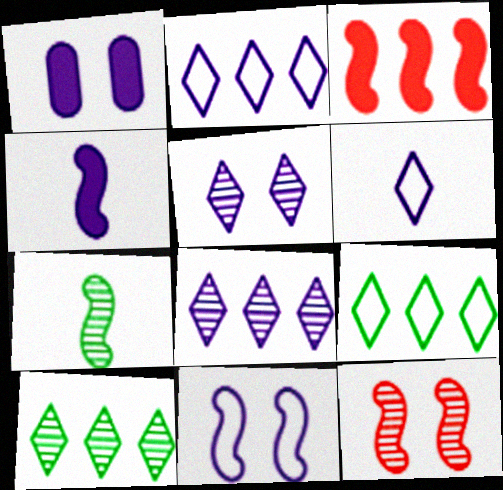[[1, 5, 11], 
[3, 7, 11]]